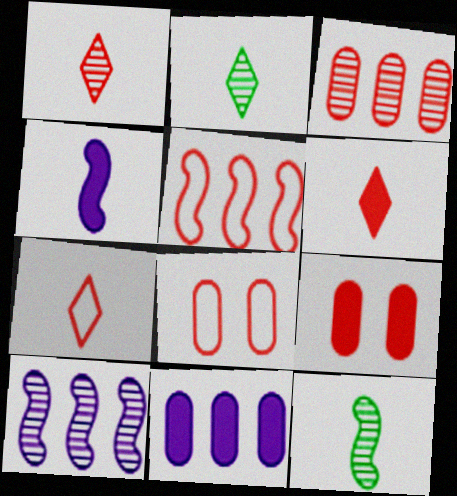[[1, 5, 9], 
[1, 6, 7], 
[5, 7, 8]]